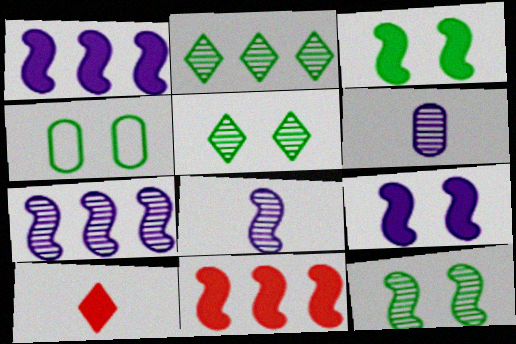[[3, 4, 5], 
[4, 7, 10]]